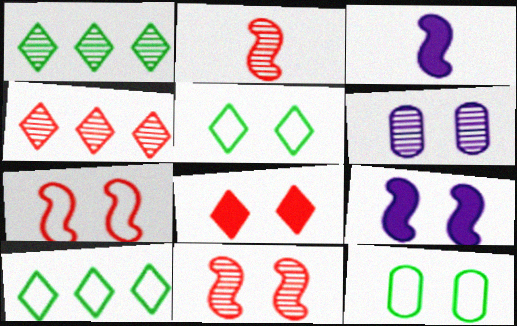[[1, 2, 6], 
[3, 4, 12]]